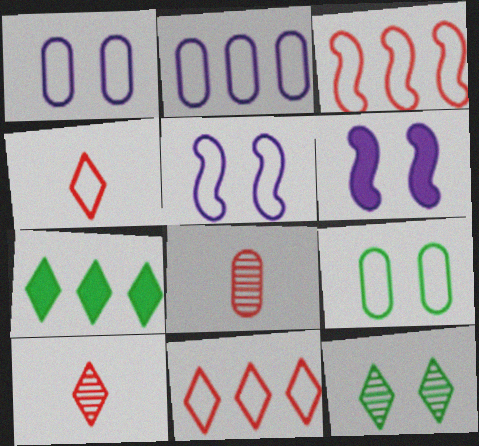[[5, 7, 8]]